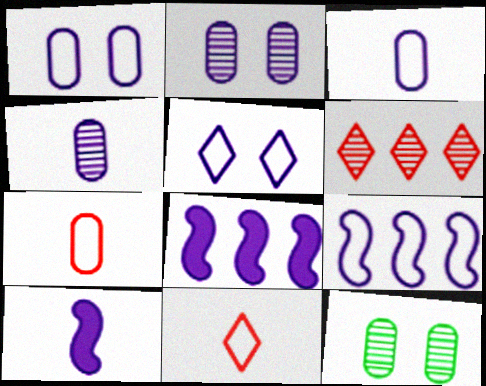[[3, 5, 9], 
[4, 5, 8], 
[8, 11, 12]]